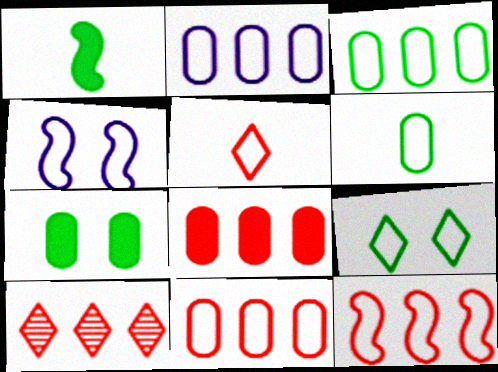[[2, 3, 11], 
[3, 4, 5], 
[8, 10, 12]]